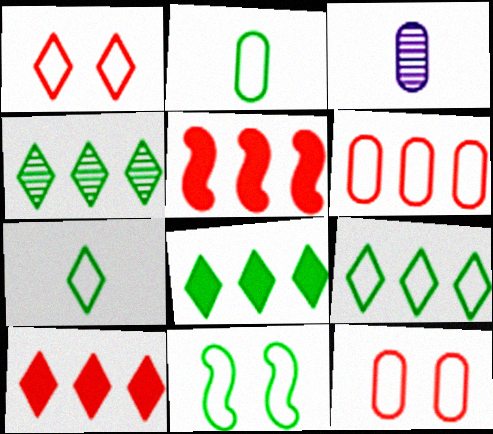[[2, 9, 11], 
[3, 10, 11], 
[4, 8, 9]]